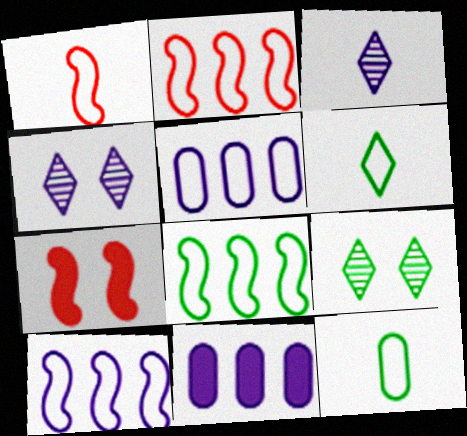[[1, 9, 11], 
[2, 8, 10]]